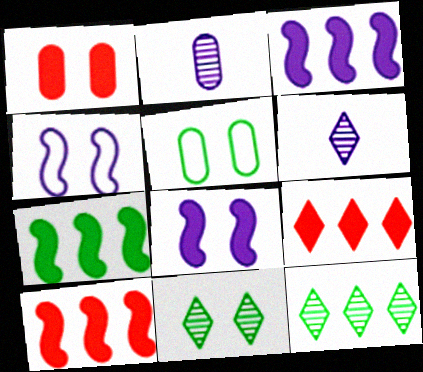[[1, 4, 11], 
[3, 7, 10], 
[5, 6, 10]]